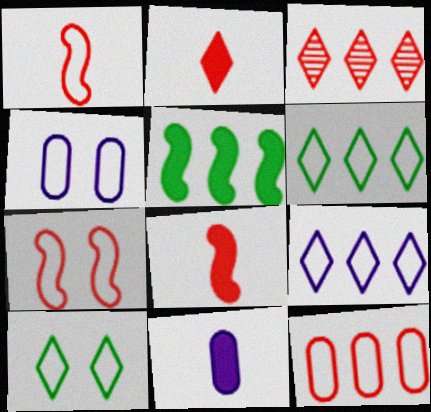[[1, 4, 6], 
[4, 7, 10]]